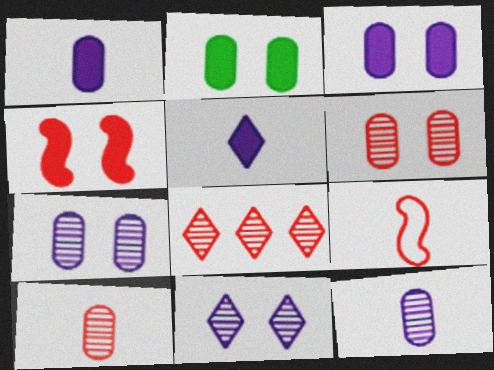[]